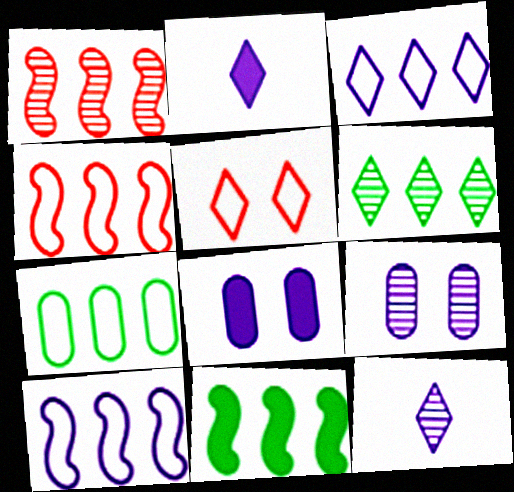[[1, 10, 11], 
[2, 5, 6], 
[2, 9, 10], 
[3, 4, 7], 
[6, 7, 11], 
[8, 10, 12]]